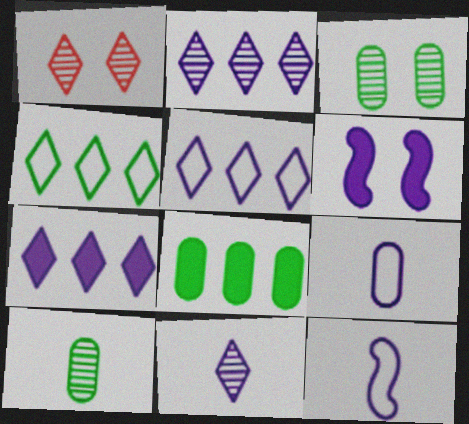[[1, 8, 12], 
[2, 5, 7], 
[2, 6, 9]]